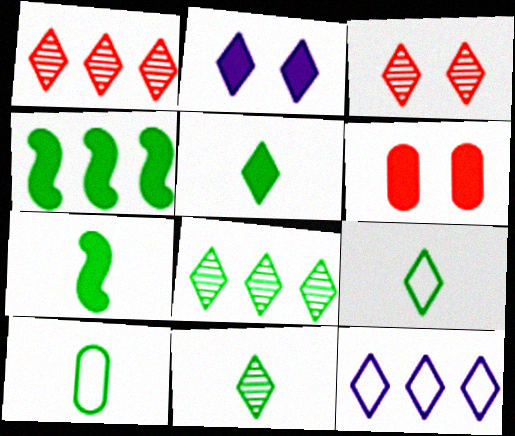[[1, 2, 9], 
[3, 5, 12], 
[5, 9, 11], 
[7, 10, 11]]